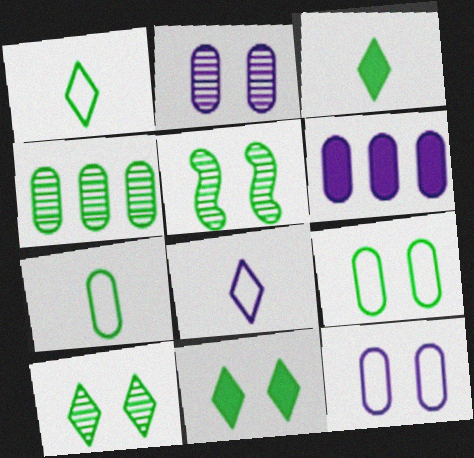[[5, 9, 11]]